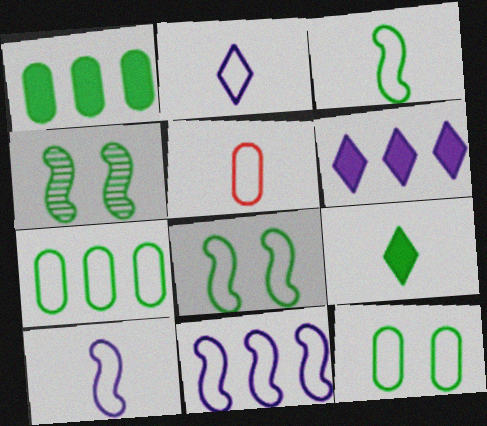[[2, 3, 5], 
[4, 5, 6], 
[4, 7, 9]]